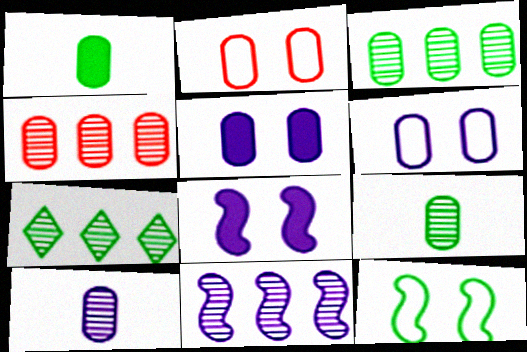[[1, 4, 6], 
[1, 7, 12], 
[4, 7, 11]]